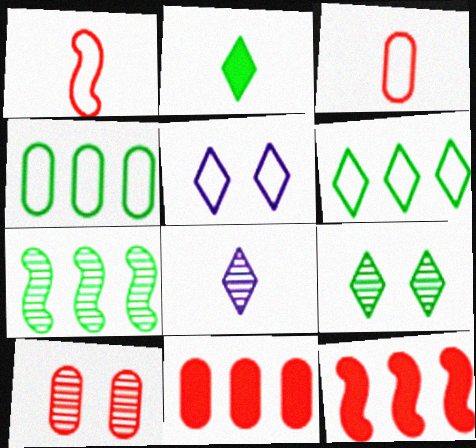[[1, 4, 5], 
[2, 6, 9], 
[3, 10, 11], 
[7, 8, 10]]